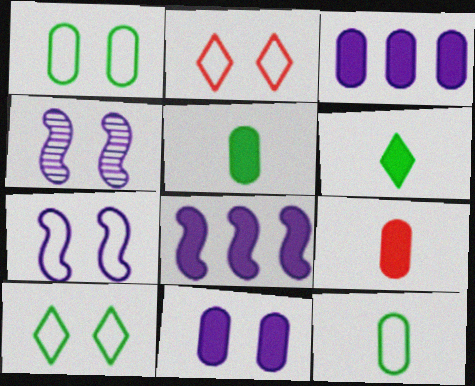[[1, 2, 7]]